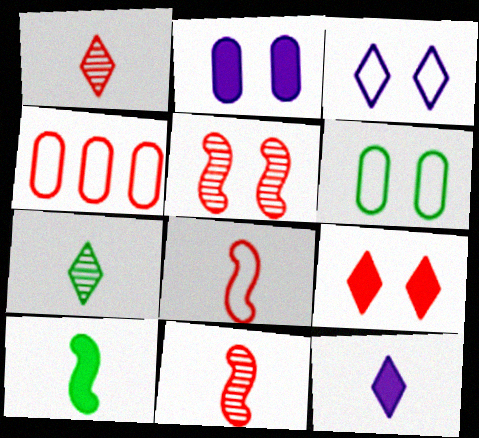[[4, 9, 11]]